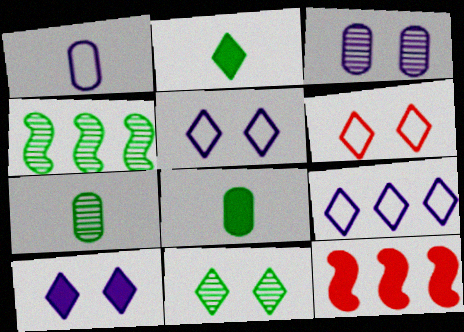[[1, 11, 12], 
[4, 7, 11], 
[5, 7, 12], 
[6, 10, 11], 
[8, 10, 12]]